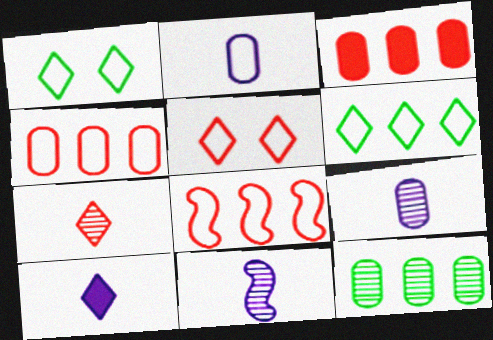[[1, 2, 8], 
[1, 3, 11], 
[2, 10, 11]]